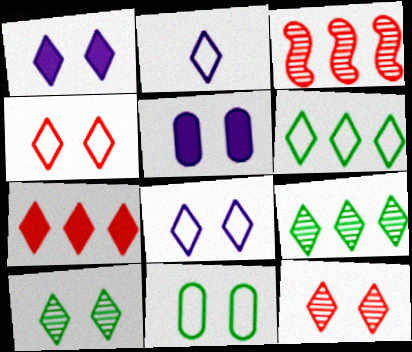[[1, 4, 10], 
[2, 4, 6], 
[2, 7, 10]]